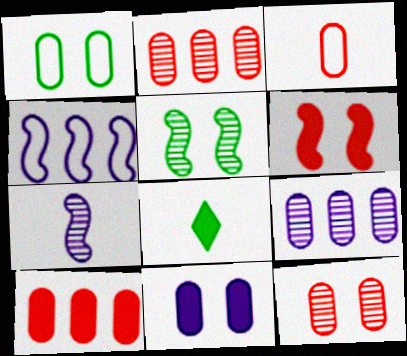[[1, 11, 12], 
[3, 7, 8], 
[3, 10, 12], 
[4, 8, 12]]